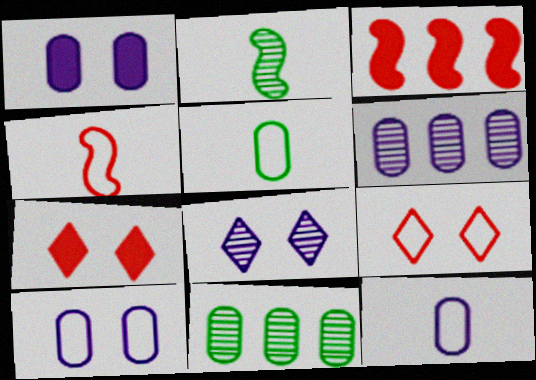[[1, 6, 12], 
[3, 5, 8]]